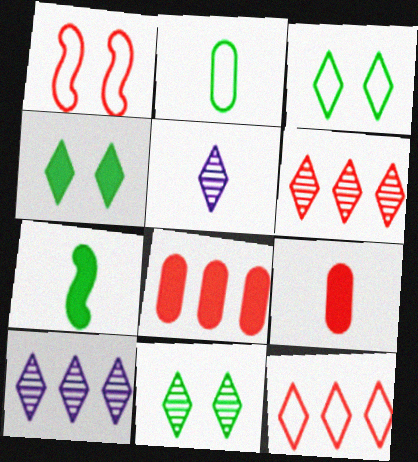[[1, 6, 9], 
[3, 4, 11], 
[4, 5, 12], 
[5, 6, 11]]